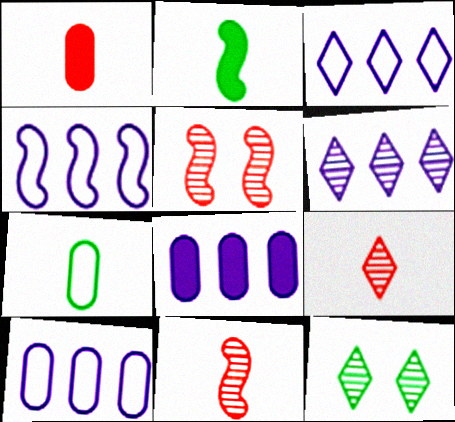[[1, 4, 12], 
[2, 4, 5], 
[3, 4, 10], 
[4, 6, 8], 
[6, 9, 12]]